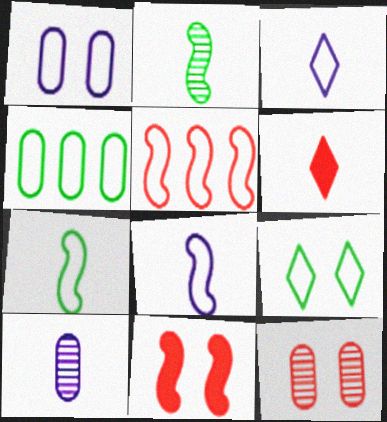[[4, 7, 9], 
[5, 6, 12], 
[6, 7, 10]]